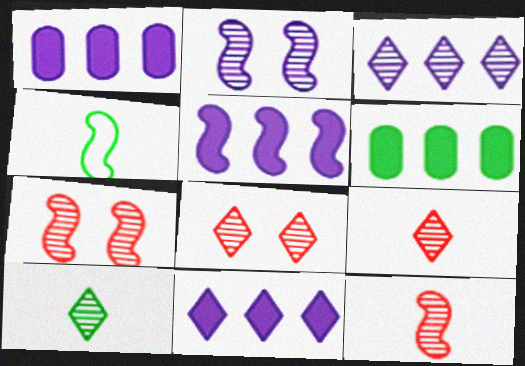[[1, 4, 8], 
[1, 5, 11], 
[3, 8, 10], 
[4, 5, 7]]